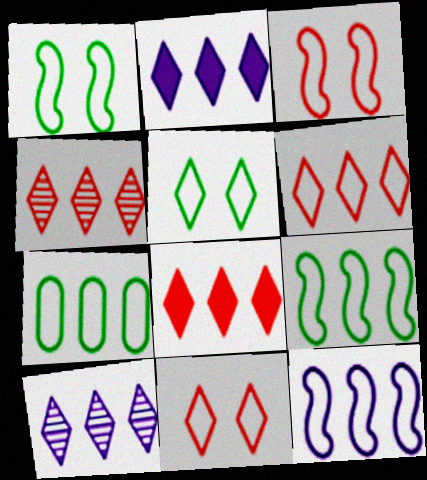[[4, 6, 8], 
[6, 7, 12]]